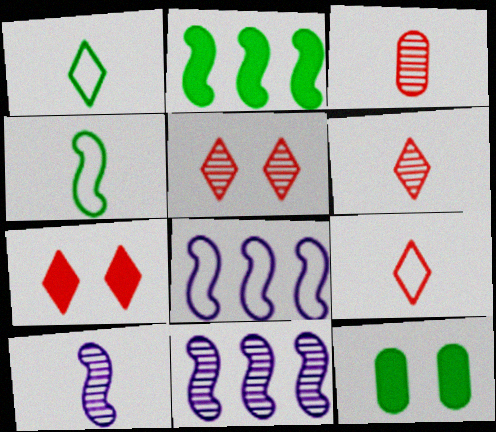[[6, 8, 12], 
[9, 11, 12]]